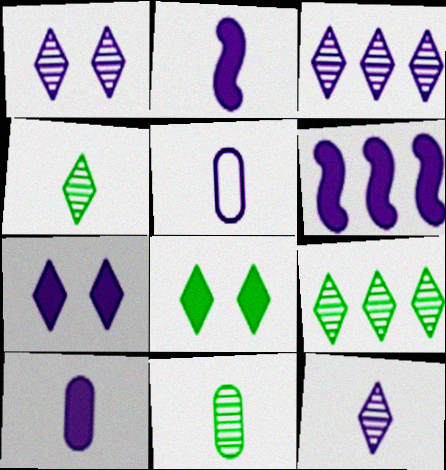[[1, 3, 12], 
[1, 5, 6], 
[2, 5, 12], 
[6, 7, 10]]